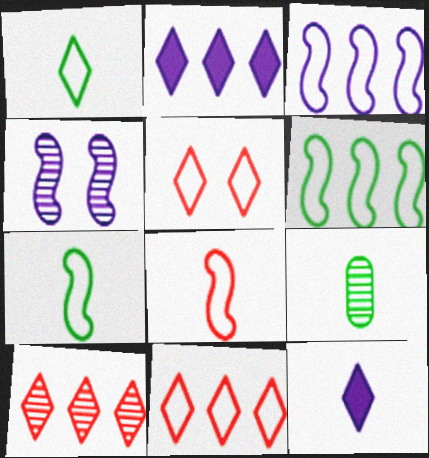[[4, 9, 10], 
[8, 9, 12]]